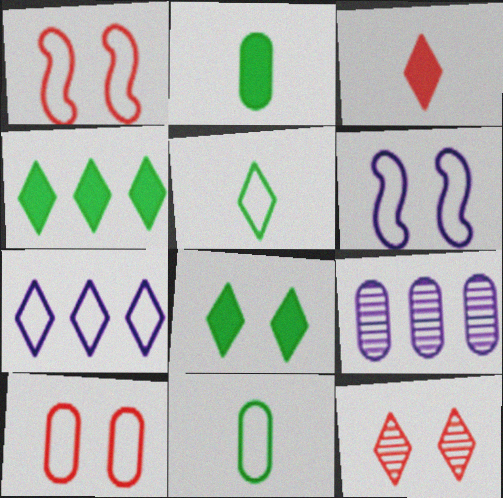[[1, 7, 11], 
[2, 9, 10]]